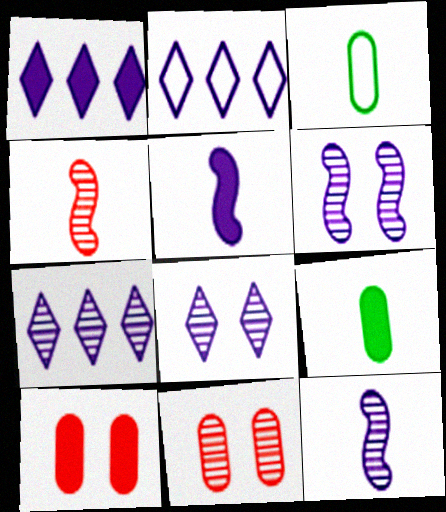[[1, 2, 7]]